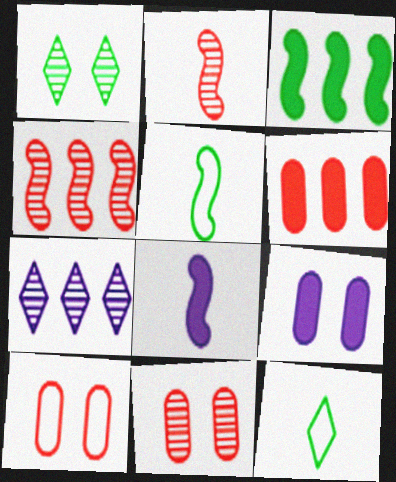[[2, 5, 8], 
[4, 9, 12]]